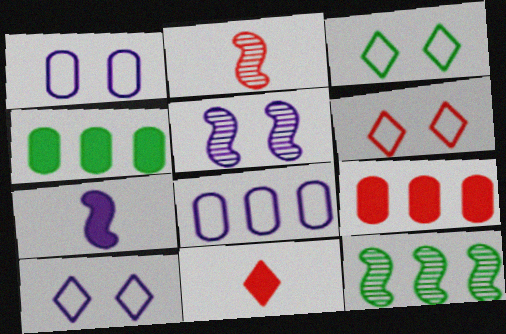[[1, 11, 12], 
[2, 4, 10], 
[2, 5, 12], 
[2, 6, 9], 
[3, 6, 10]]